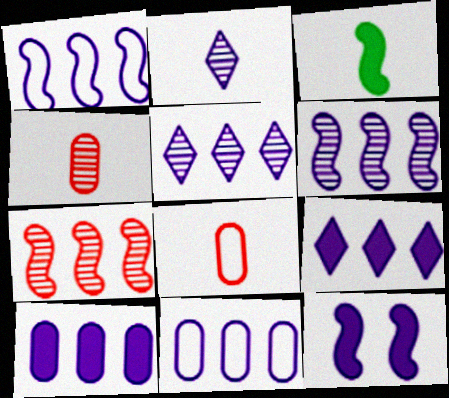[[1, 5, 10], 
[2, 3, 8], 
[2, 11, 12], 
[6, 9, 11]]